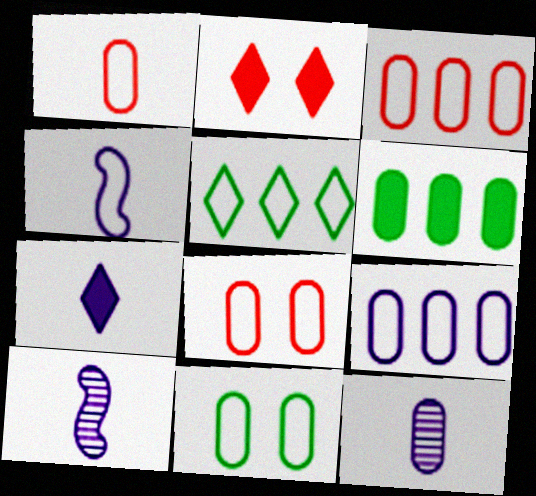[[1, 3, 8], 
[1, 9, 11], 
[4, 5, 8], 
[4, 7, 12], 
[6, 8, 12]]